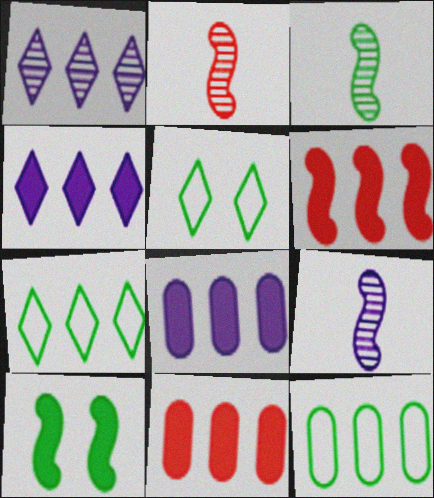[[1, 6, 12], 
[2, 3, 9], 
[2, 5, 8], 
[5, 9, 11]]